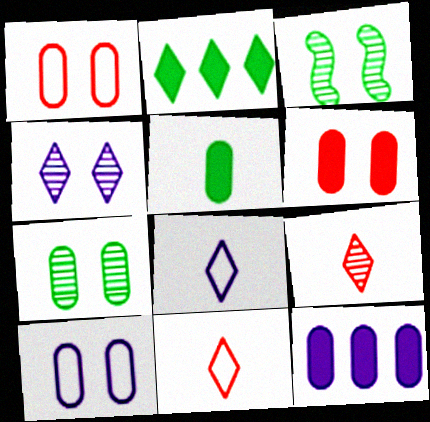[[2, 4, 11], 
[3, 11, 12], 
[5, 6, 12], 
[6, 7, 10]]